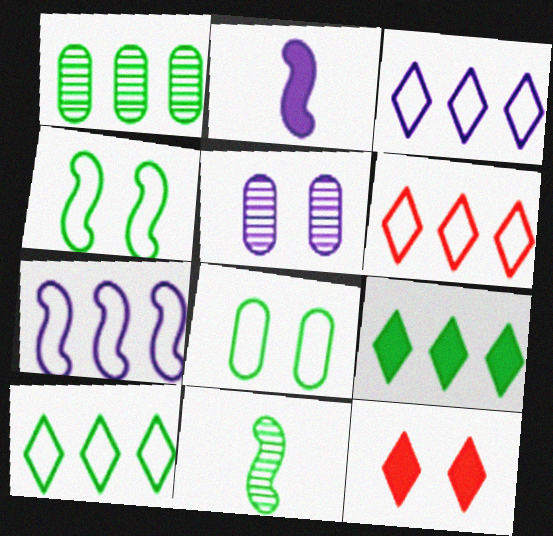[[2, 3, 5], 
[3, 6, 10], 
[4, 5, 12], 
[8, 9, 11]]